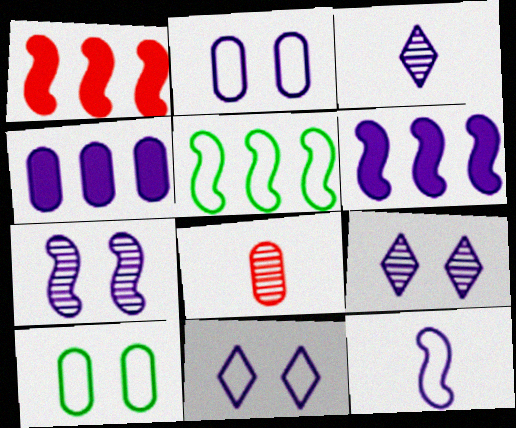[[1, 3, 10], 
[2, 3, 6], 
[4, 8, 10], 
[4, 9, 12], 
[6, 7, 12]]